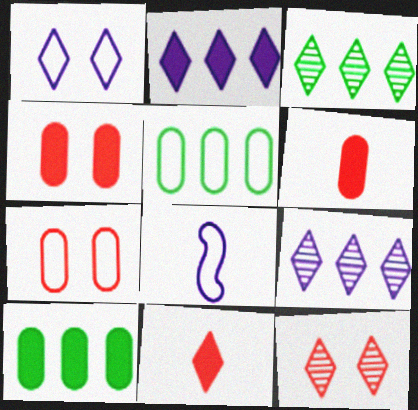[[1, 3, 11], 
[3, 4, 8], 
[8, 10, 12]]